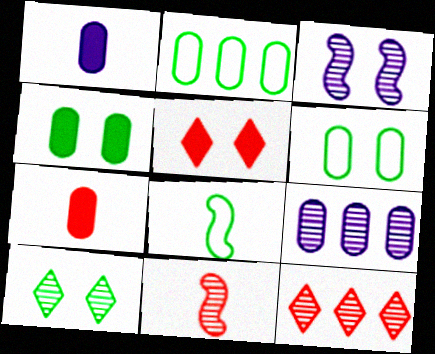[[3, 5, 6], 
[5, 8, 9], 
[6, 7, 9], 
[9, 10, 11]]